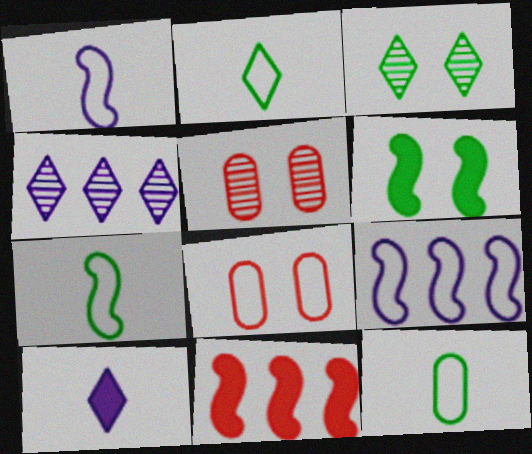[[2, 7, 12], 
[2, 8, 9]]